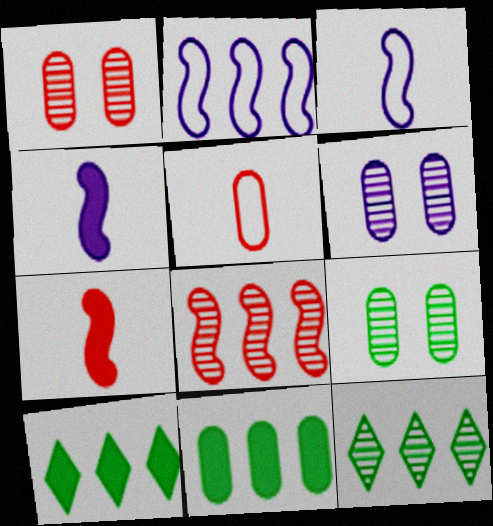[[1, 3, 10], 
[1, 6, 9], 
[5, 6, 11]]